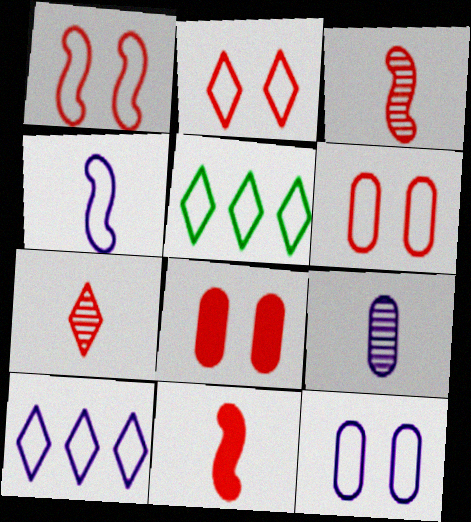[[1, 2, 6], 
[4, 5, 6], 
[4, 10, 12]]